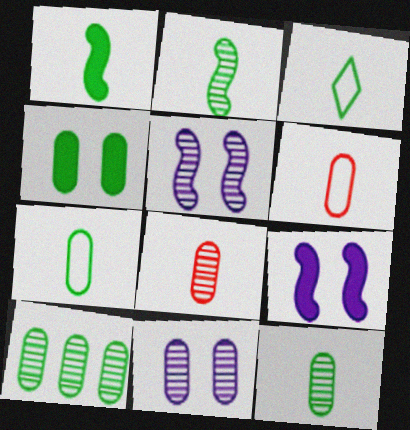[[1, 3, 12], 
[4, 7, 10], 
[8, 10, 11]]